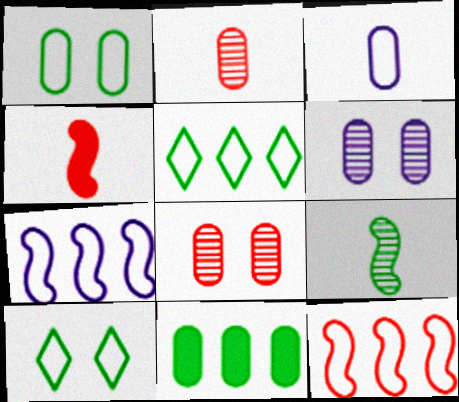[[3, 8, 11], 
[3, 10, 12], 
[4, 5, 6], 
[9, 10, 11]]